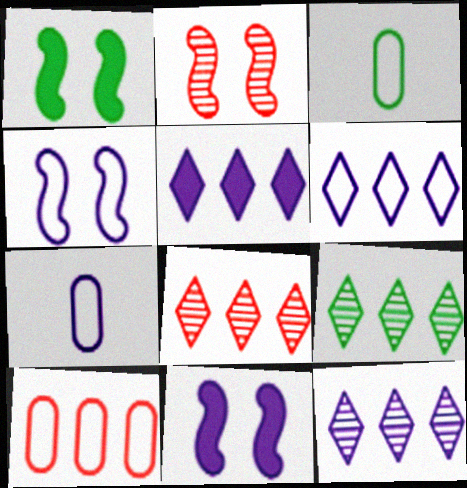[[1, 2, 4], 
[1, 3, 9], 
[1, 7, 8], 
[2, 3, 5], 
[3, 8, 11], 
[4, 6, 7], 
[5, 6, 12], 
[7, 11, 12], 
[8, 9, 12]]